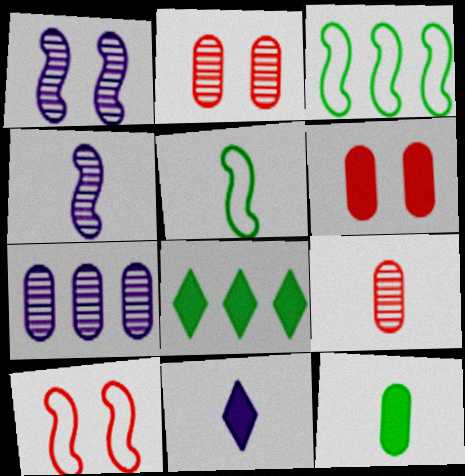[[2, 3, 11], 
[5, 9, 11]]